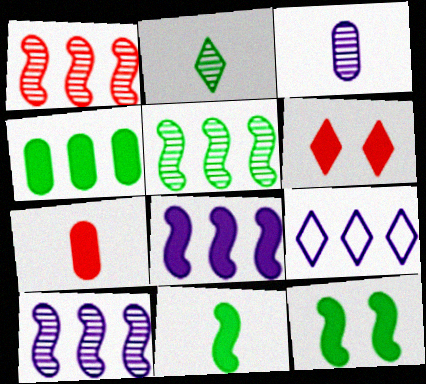[[1, 4, 9], 
[1, 5, 10], 
[2, 6, 9]]